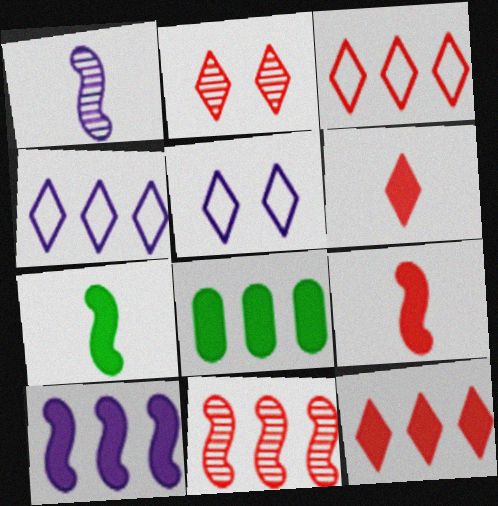[[2, 3, 6], 
[4, 8, 11], 
[8, 10, 12]]